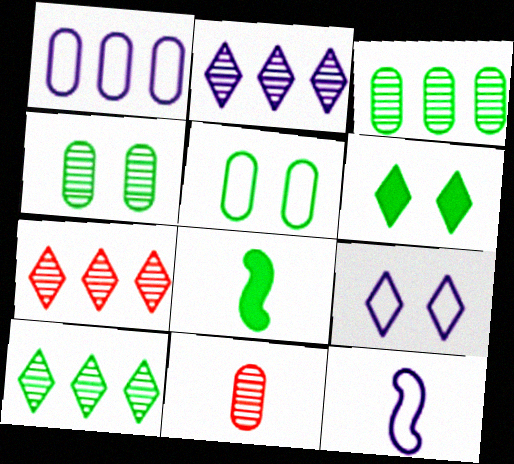[[1, 9, 12], 
[2, 7, 10], 
[5, 8, 10]]